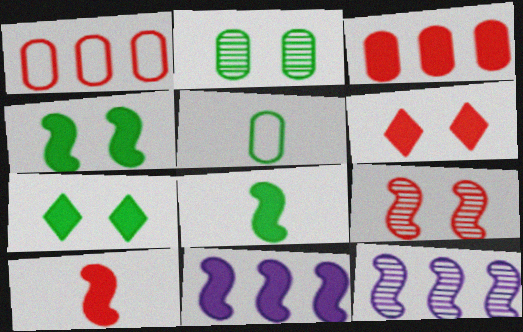[[3, 6, 10], 
[4, 10, 11], 
[5, 6, 12]]